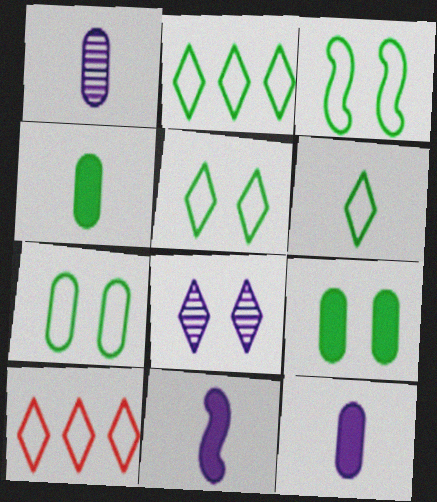[[2, 5, 6], 
[3, 5, 7]]